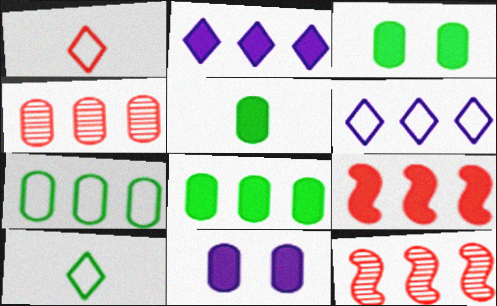[[2, 7, 12], 
[2, 8, 9], 
[3, 5, 8], 
[6, 8, 12], 
[10, 11, 12]]